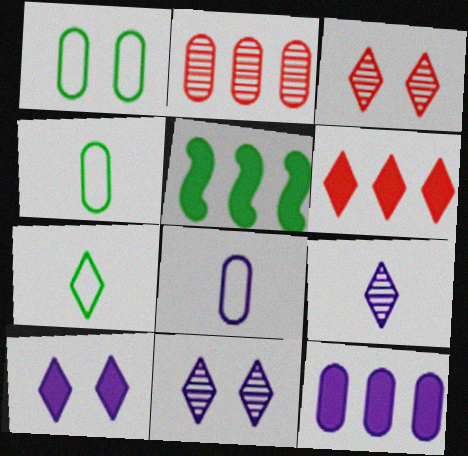[[3, 5, 8], 
[5, 6, 12], 
[6, 7, 11]]